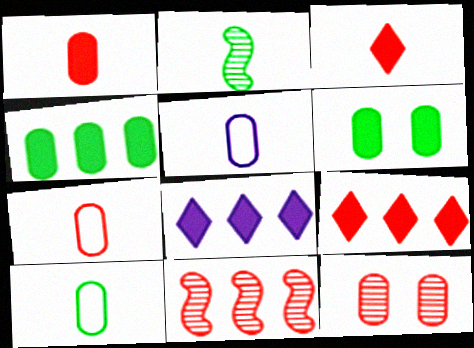[[2, 3, 5], 
[4, 5, 12], 
[5, 7, 10]]